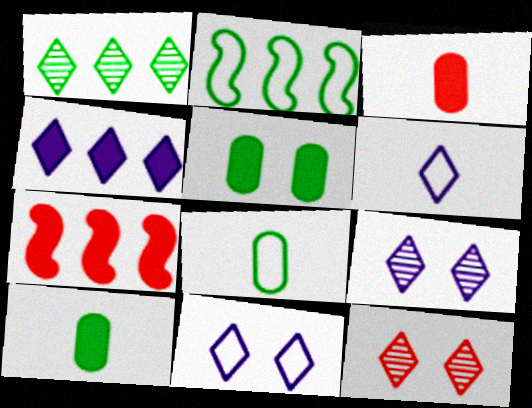[[2, 3, 9], 
[4, 6, 9], 
[7, 8, 9]]